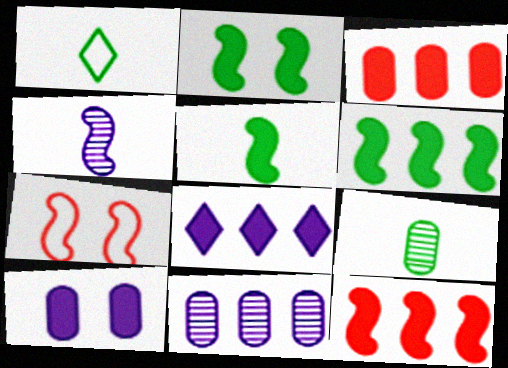[[1, 5, 9], 
[2, 5, 6], 
[3, 6, 8], 
[4, 6, 7], 
[7, 8, 9]]